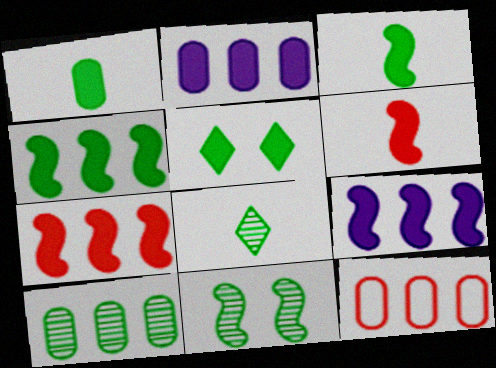[[1, 4, 5], 
[2, 5, 6], 
[2, 10, 12], 
[4, 7, 9], 
[8, 10, 11]]